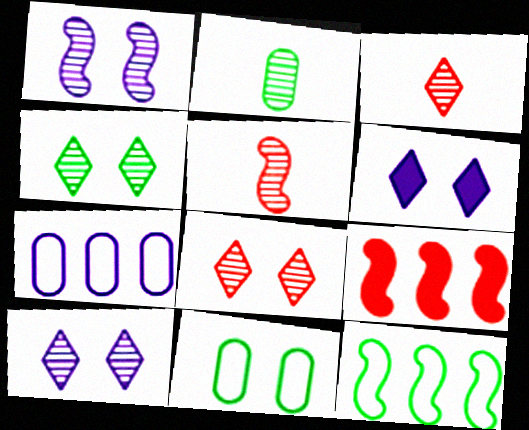[[4, 8, 10]]